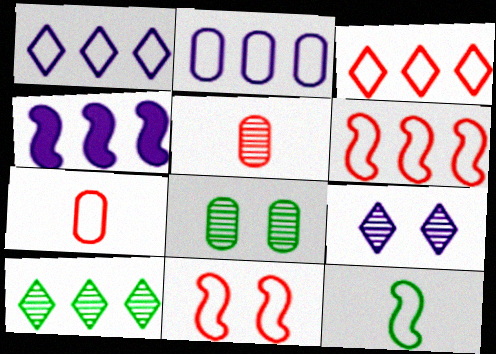[[3, 7, 11]]